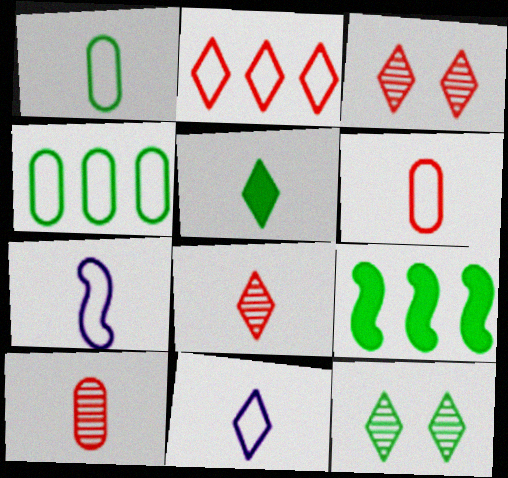[[1, 9, 12], 
[5, 7, 10], 
[5, 8, 11]]